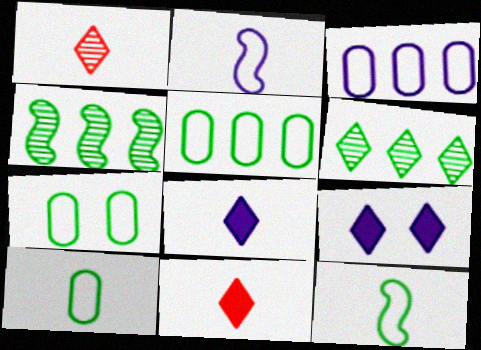[[5, 7, 10]]